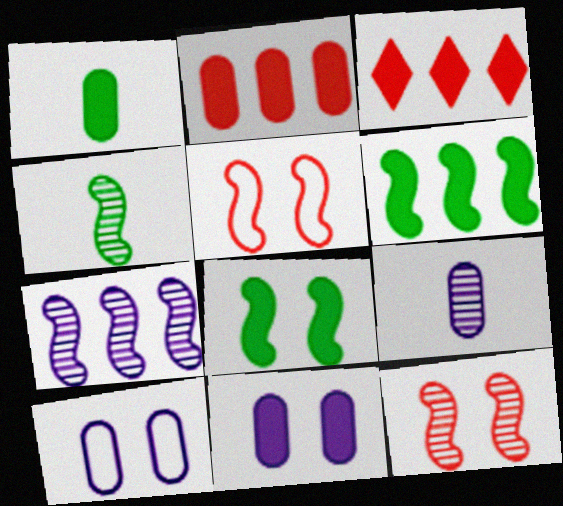[[1, 2, 11], 
[3, 4, 10], 
[4, 7, 12]]